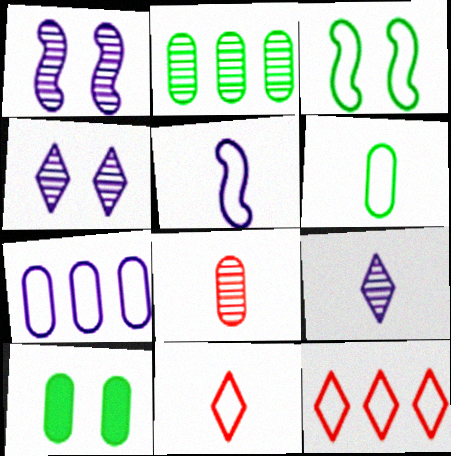[[2, 6, 10], 
[3, 7, 11], 
[5, 6, 11], 
[7, 8, 10]]